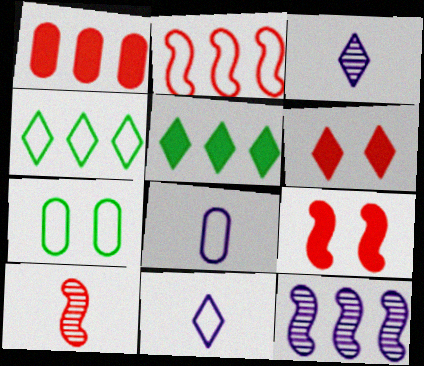[[1, 4, 12], 
[2, 7, 11], 
[2, 9, 10], 
[3, 4, 6]]